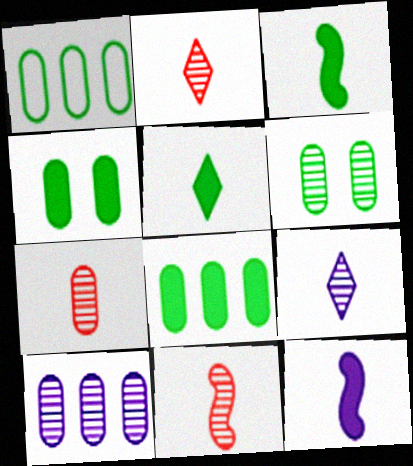[[2, 7, 11], 
[6, 7, 10]]